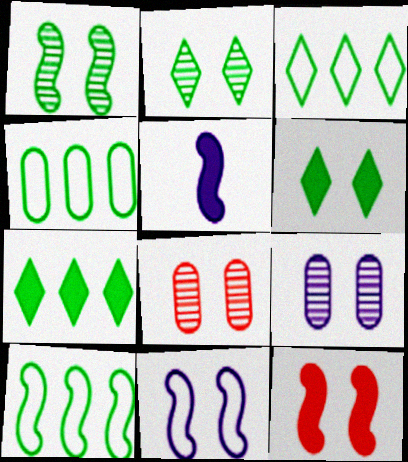[[1, 11, 12], 
[3, 4, 10], 
[3, 5, 8], 
[6, 8, 11]]